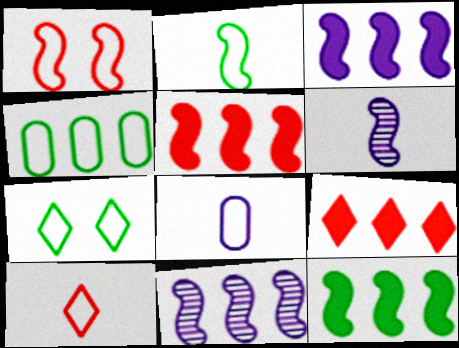[[1, 6, 12], 
[2, 4, 7], 
[2, 8, 10], 
[3, 5, 12], 
[4, 9, 11]]